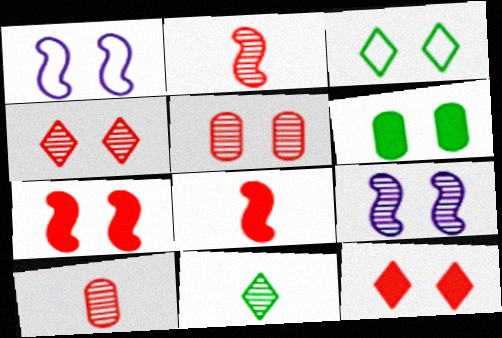[[1, 4, 6]]